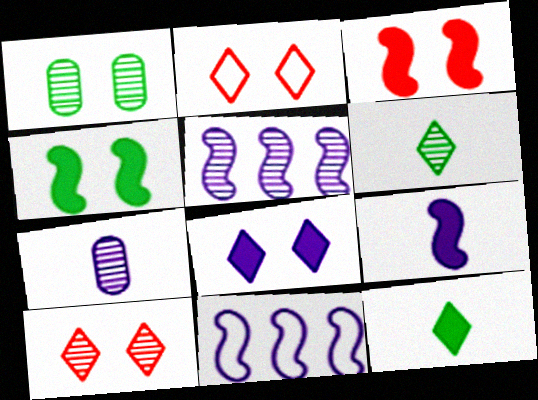[[7, 8, 11]]